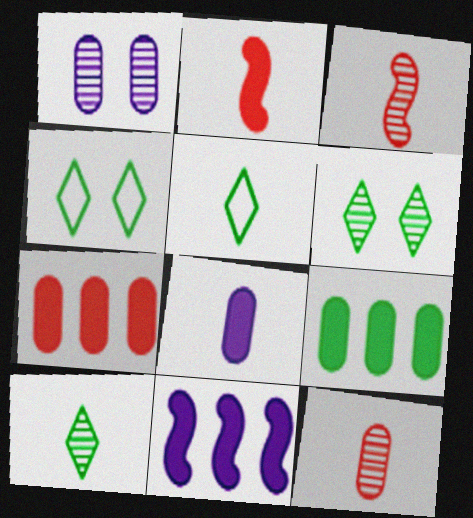[[3, 5, 8], 
[4, 11, 12]]